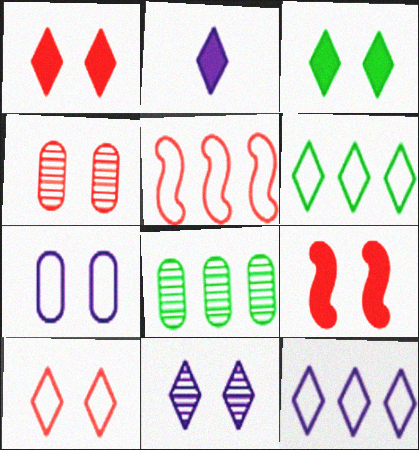[[2, 11, 12], 
[3, 10, 11], 
[4, 9, 10]]